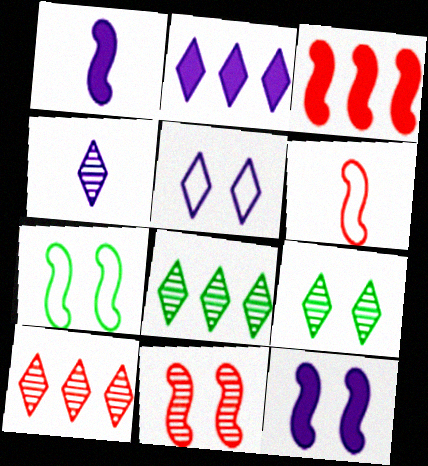[[2, 4, 5], 
[3, 6, 11], 
[4, 9, 10], 
[7, 11, 12]]